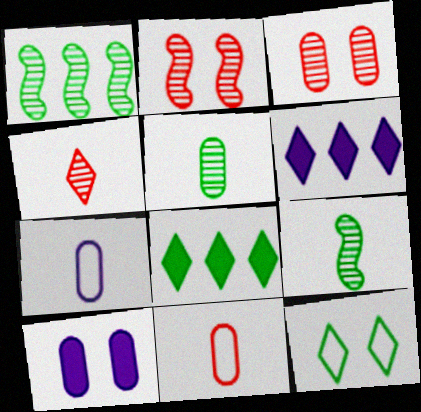[[2, 7, 8], 
[2, 10, 12], 
[4, 6, 12]]